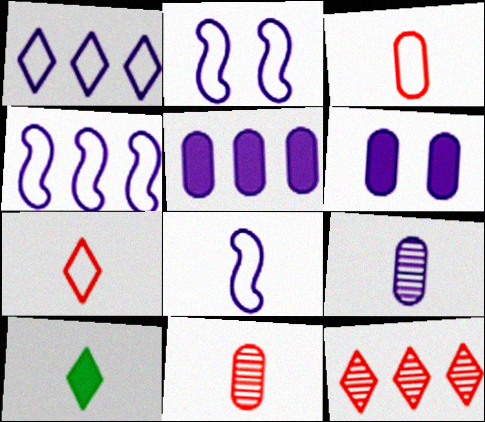[[2, 4, 8], 
[8, 10, 11]]